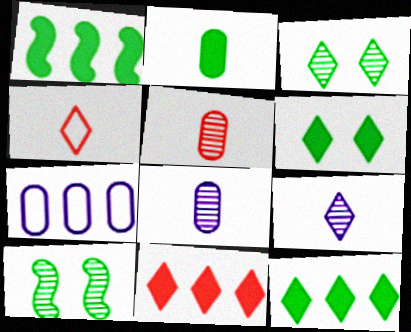[[1, 2, 6]]